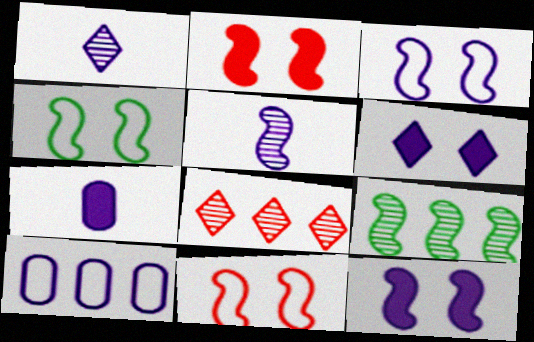[[1, 10, 12], 
[3, 4, 11], 
[4, 7, 8], 
[5, 6, 10]]